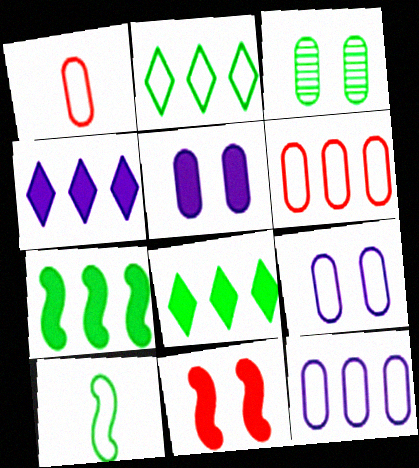[[3, 8, 10]]